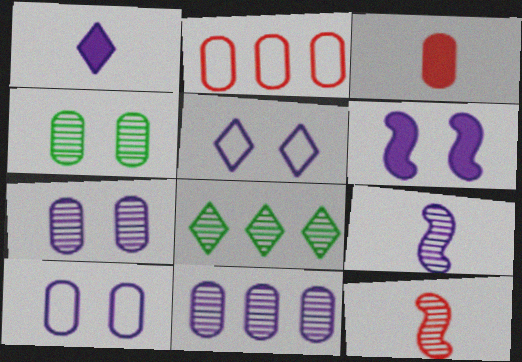[[5, 6, 7], 
[7, 8, 12]]